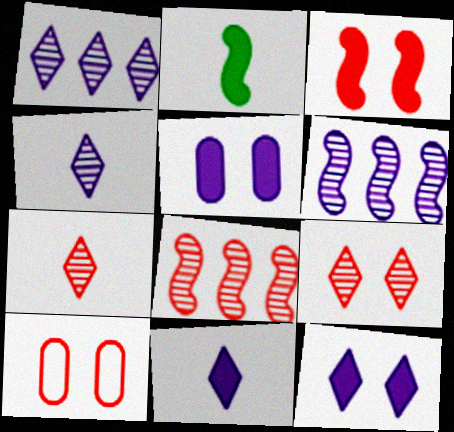[[1, 2, 10], 
[3, 9, 10]]